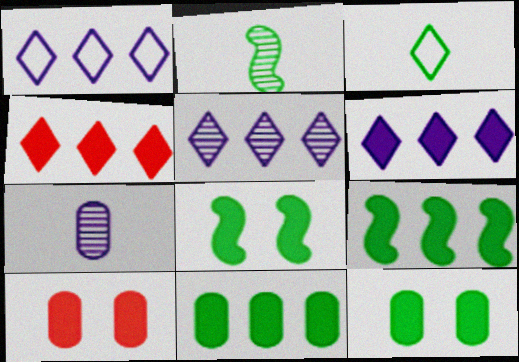[[1, 2, 10], 
[1, 5, 6]]